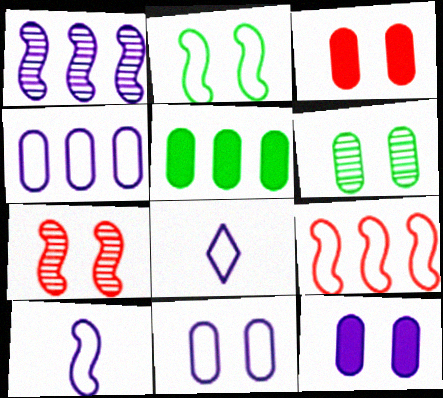[[1, 8, 12], 
[2, 9, 10], 
[3, 6, 11], 
[5, 7, 8]]